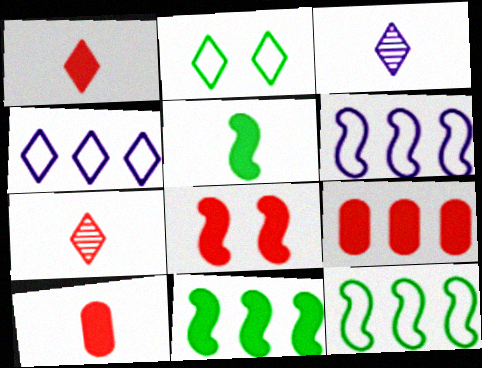[[1, 8, 9]]